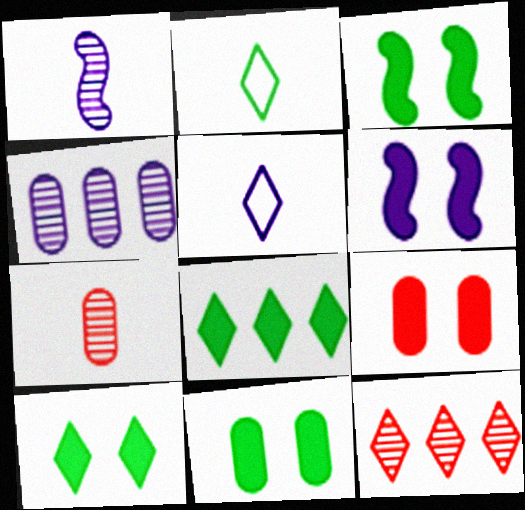[[3, 10, 11], 
[4, 5, 6], 
[5, 10, 12], 
[6, 9, 10]]